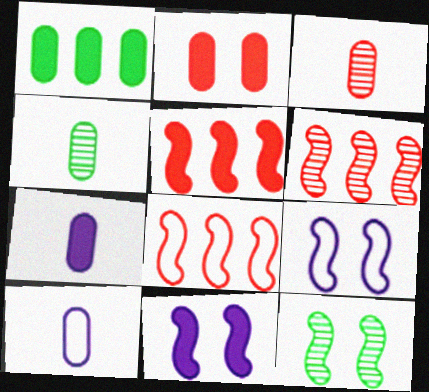[[1, 2, 7], 
[5, 6, 8]]